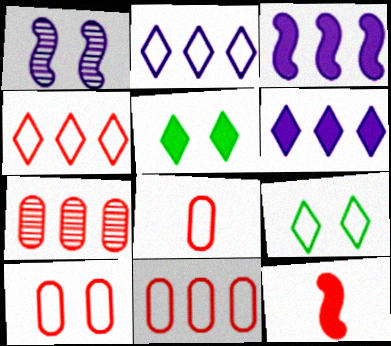[[1, 5, 10], 
[8, 10, 11]]